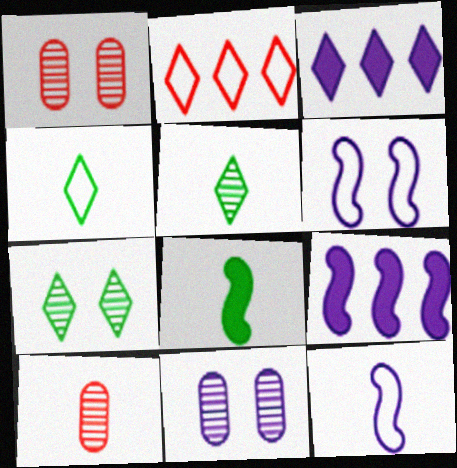[[1, 4, 9], 
[2, 8, 11], 
[3, 11, 12]]